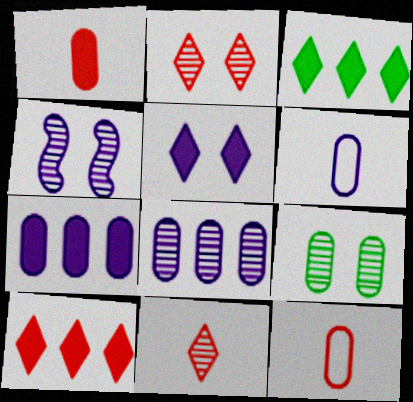[[2, 4, 9], 
[3, 4, 12], 
[7, 9, 12]]